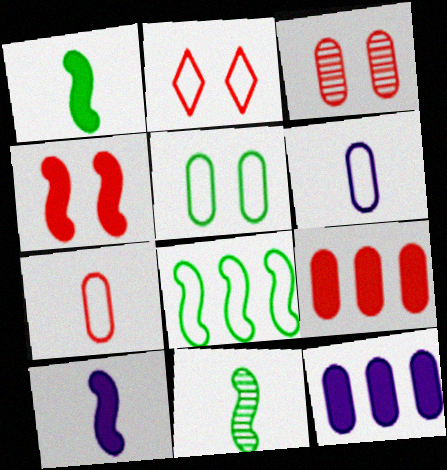[[2, 3, 4], 
[2, 6, 8], 
[2, 11, 12], 
[3, 7, 9]]